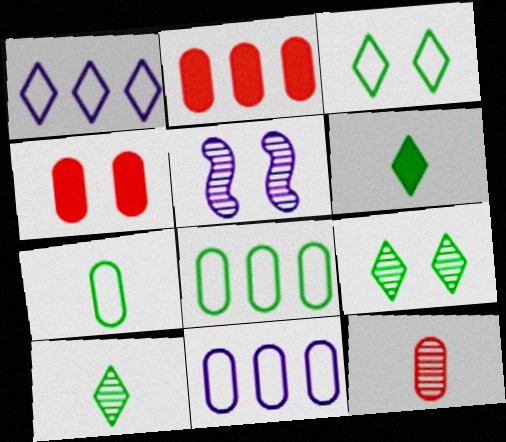[[3, 4, 5]]